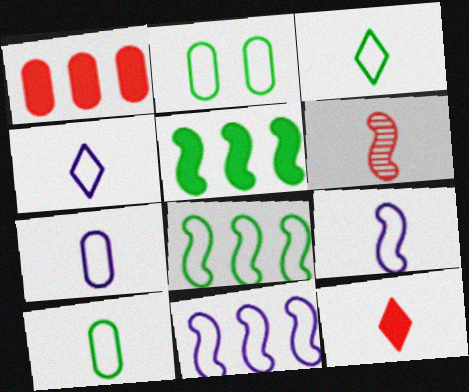[[2, 3, 8], 
[4, 7, 9]]